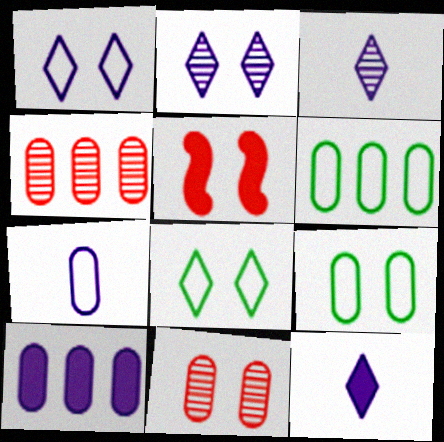[[2, 5, 9], 
[3, 5, 6], 
[4, 6, 10]]